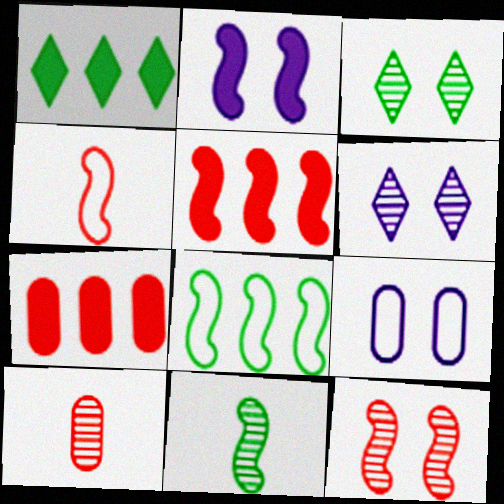[[2, 6, 9], 
[4, 5, 12]]